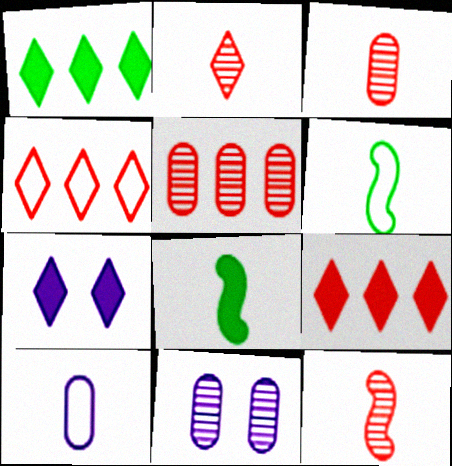[[2, 3, 12], 
[2, 8, 10], 
[4, 8, 11], 
[5, 6, 7], 
[6, 9, 11]]